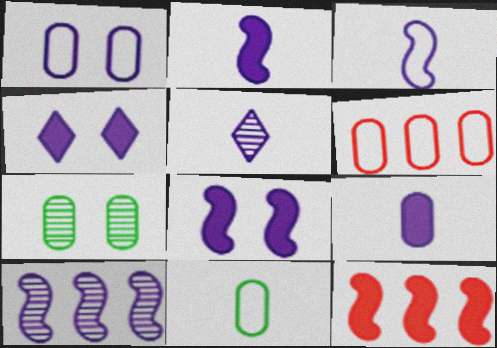[[1, 6, 11], 
[3, 5, 9], 
[3, 8, 10], 
[6, 7, 9]]